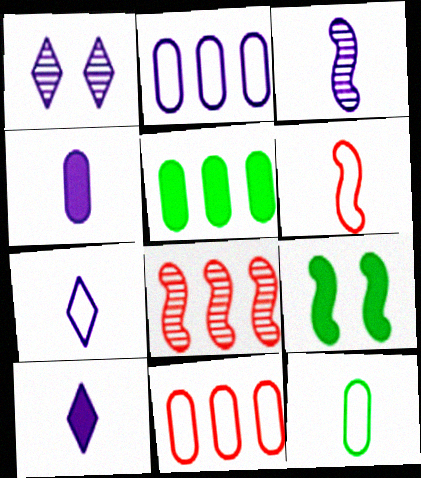[[1, 5, 6], 
[3, 4, 7], 
[6, 7, 12]]